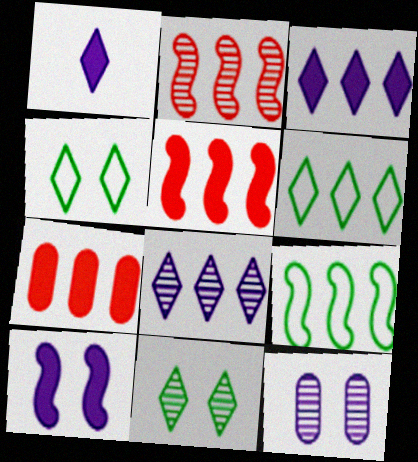[[7, 8, 9]]